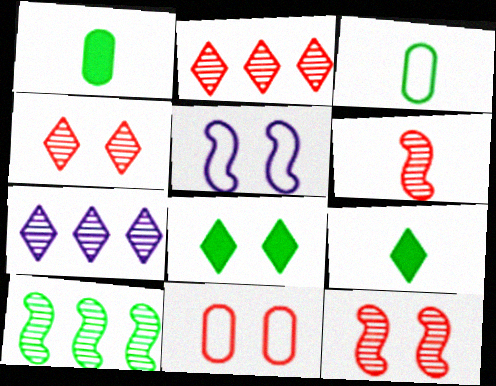[[1, 2, 5], 
[3, 8, 10]]